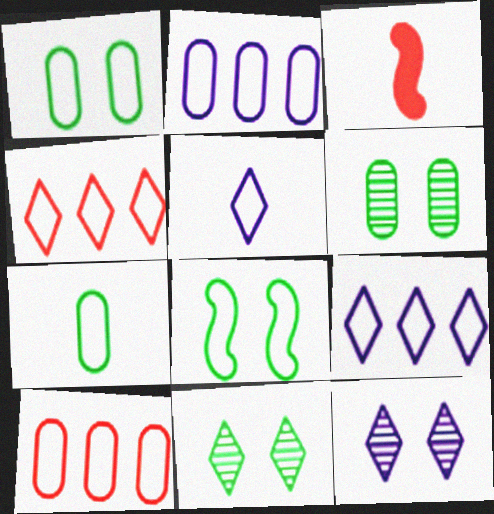[[2, 3, 11], 
[3, 6, 9], 
[5, 8, 10]]